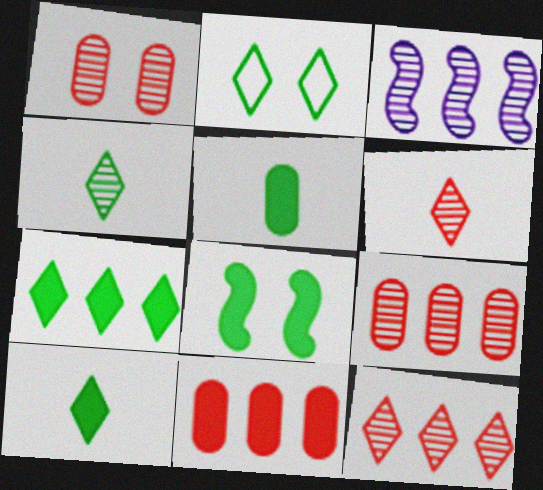[[1, 3, 4], 
[2, 4, 7], 
[5, 7, 8]]